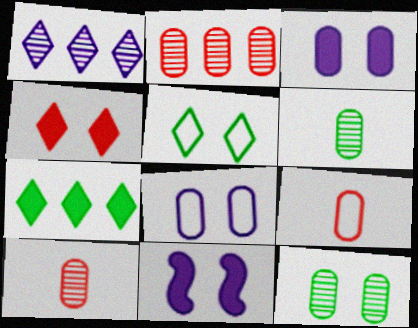[]